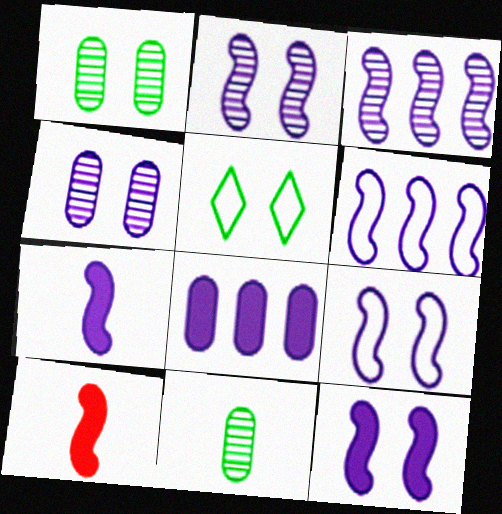[[2, 6, 7], 
[2, 9, 12], 
[3, 7, 9]]